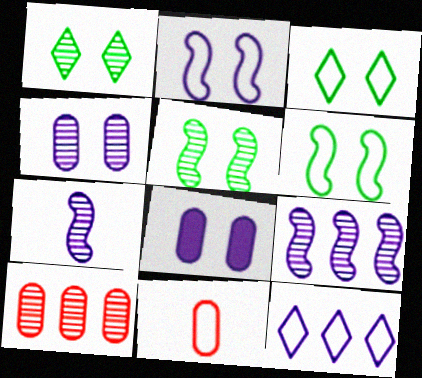[[1, 7, 10], 
[6, 11, 12], 
[7, 8, 12]]